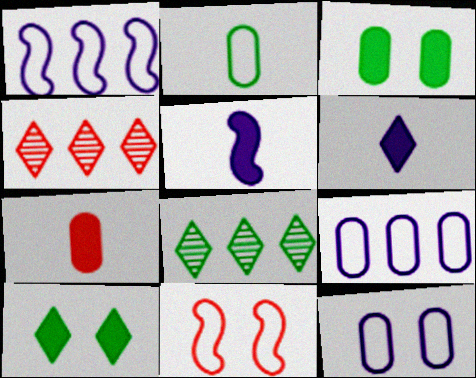[[4, 7, 11]]